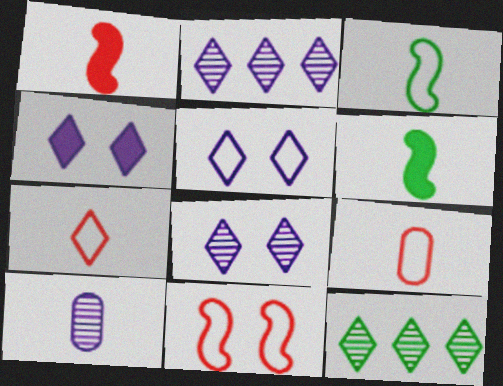[[4, 5, 8], 
[4, 7, 12], 
[6, 7, 10]]